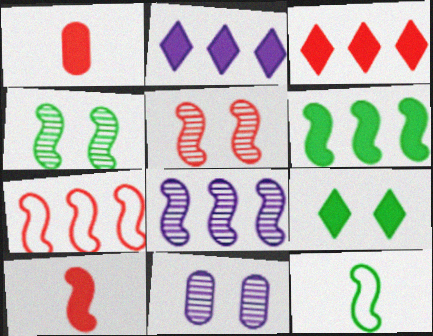[[3, 11, 12], 
[4, 6, 12], 
[5, 7, 10], 
[6, 7, 8]]